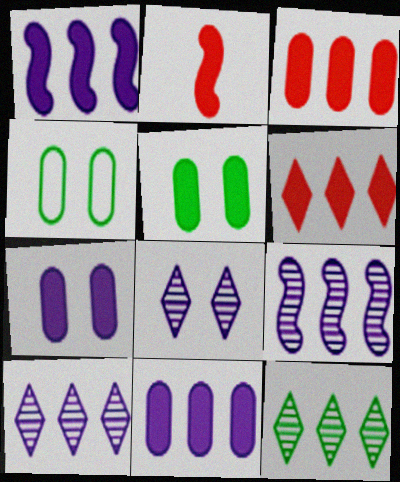[[2, 4, 10]]